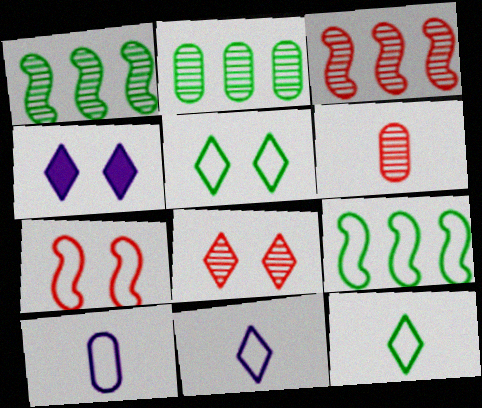[[3, 6, 8], 
[4, 5, 8], 
[4, 6, 9]]